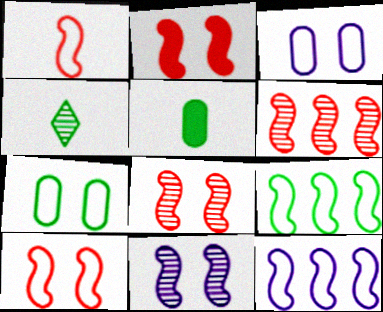[[1, 2, 6], 
[2, 8, 10]]